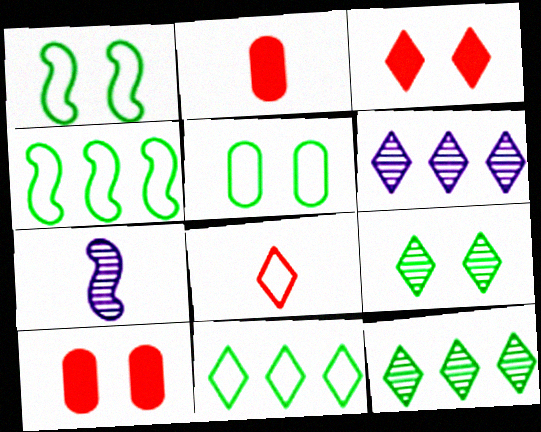[[1, 2, 6], 
[7, 10, 11]]